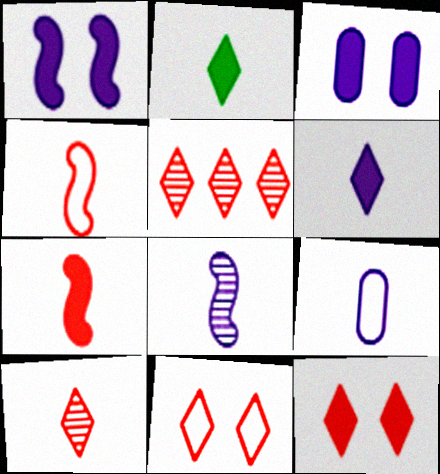[[6, 8, 9]]